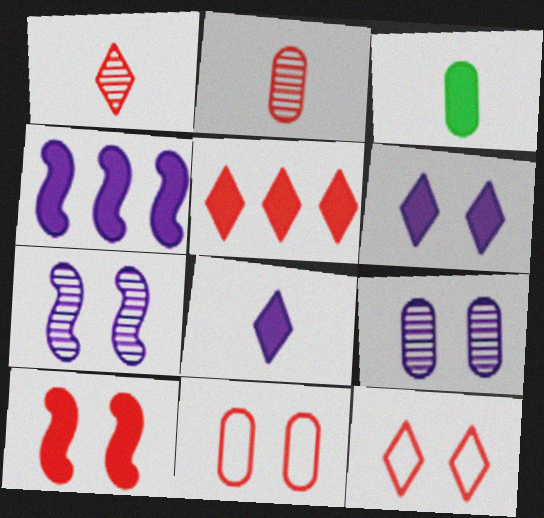[[1, 5, 12]]